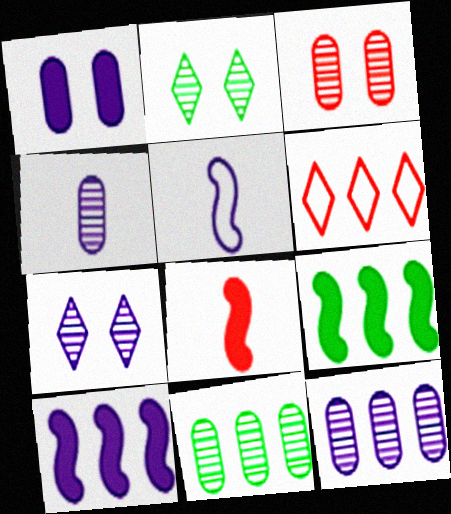[[3, 4, 11], 
[3, 6, 8], 
[6, 9, 12], 
[6, 10, 11]]